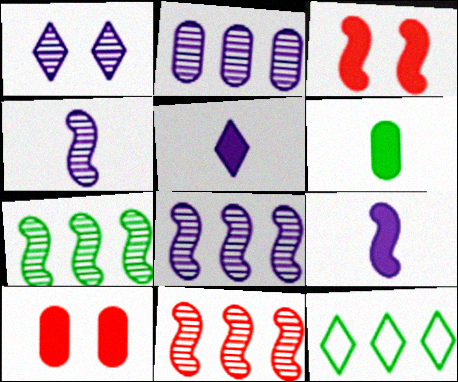[[1, 2, 4], 
[4, 10, 12], 
[7, 8, 11]]